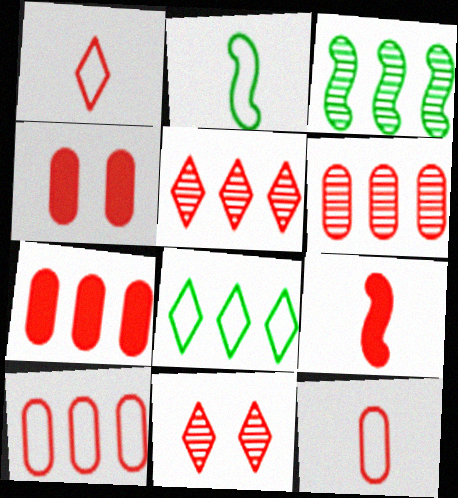[[4, 6, 12], 
[6, 7, 10], 
[9, 10, 11]]